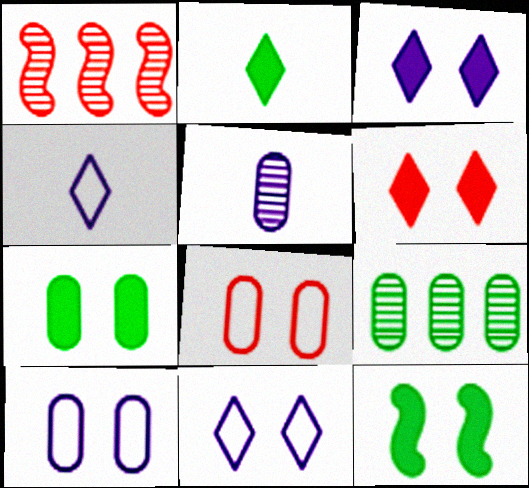[[1, 2, 10], 
[1, 4, 7]]